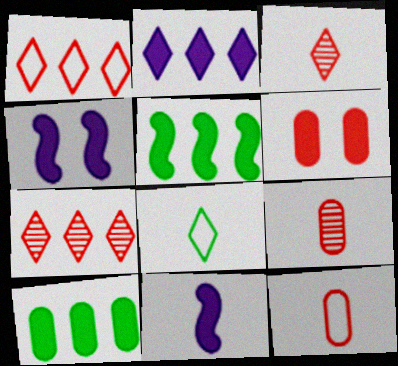[[8, 9, 11]]